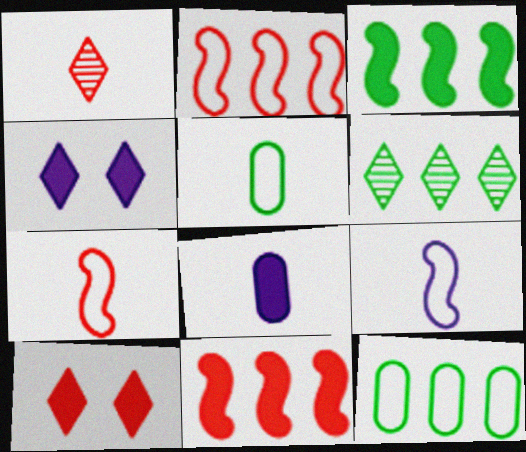[[3, 6, 12], 
[3, 8, 10]]